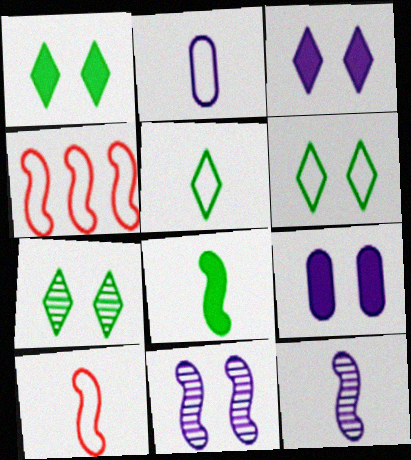[[1, 6, 7], 
[2, 4, 6], 
[2, 5, 10], 
[4, 8, 11], 
[8, 10, 12]]